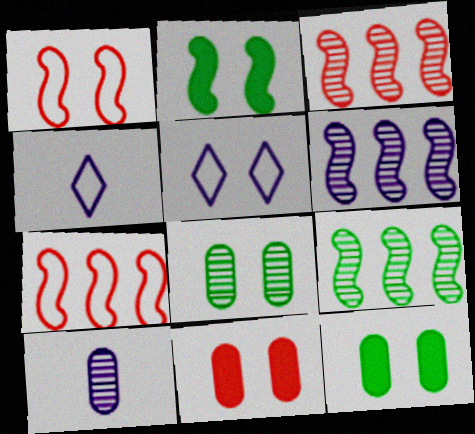[[3, 4, 12], 
[3, 6, 9], 
[4, 9, 11]]